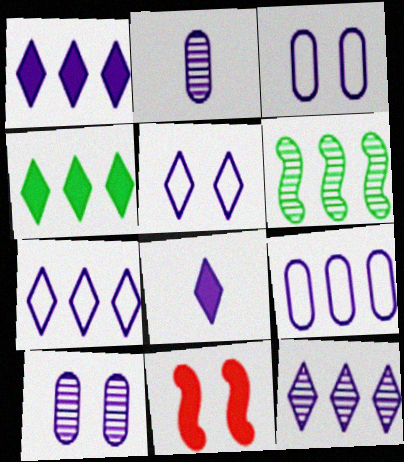[[1, 7, 12], 
[5, 8, 12]]